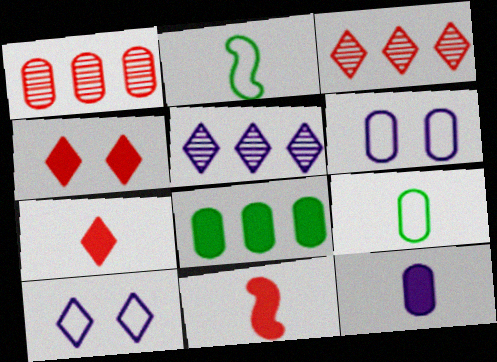[]